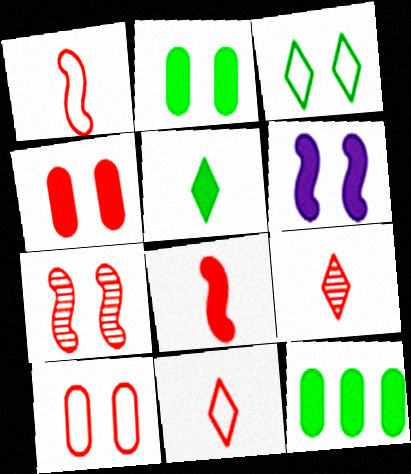[]